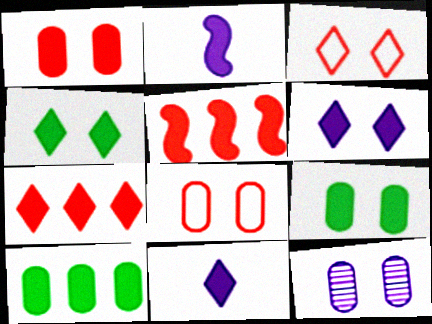[[2, 7, 9], 
[4, 7, 11], 
[5, 9, 11], 
[8, 9, 12]]